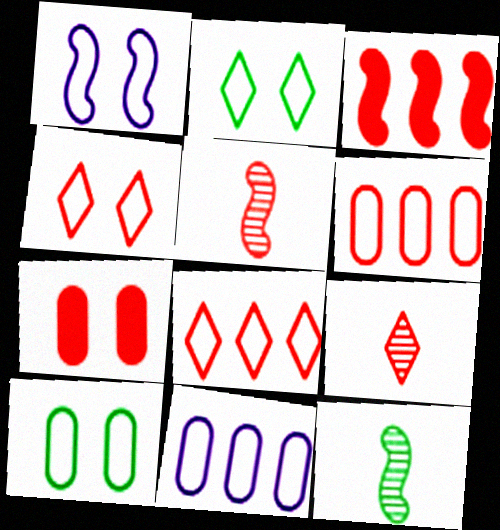[[1, 3, 12], 
[1, 4, 10], 
[5, 7, 8]]